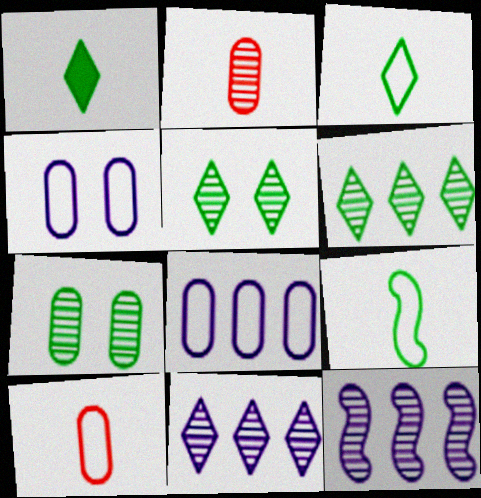[[2, 5, 12]]